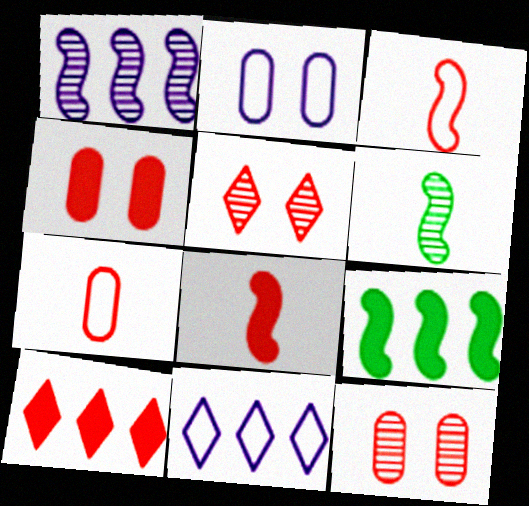[[2, 6, 10], 
[3, 10, 12], 
[4, 6, 11], 
[4, 8, 10]]